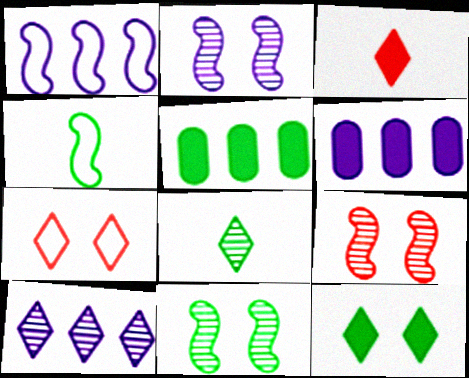[[1, 6, 10], 
[2, 9, 11]]